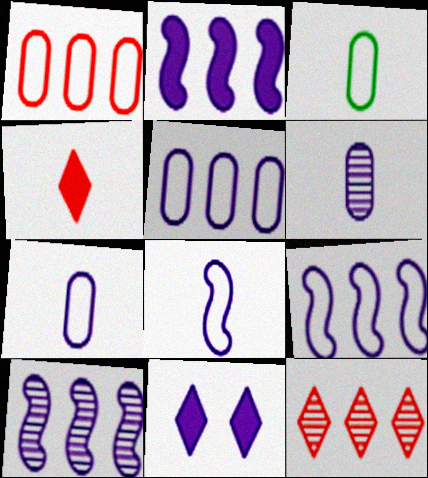[[2, 9, 10], 
[6, 9, 11], 
[7, 10, 11]]